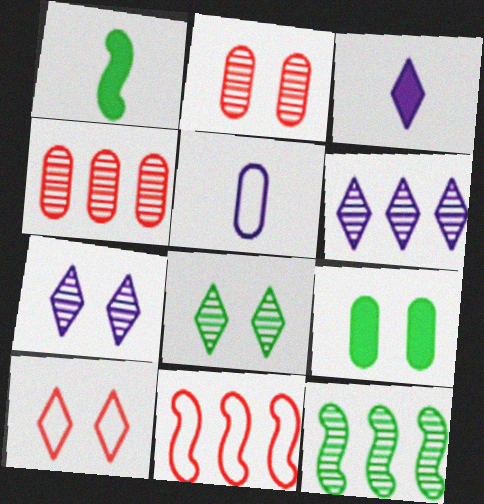[[4, 5, 9], 
[4, 6, 12]]